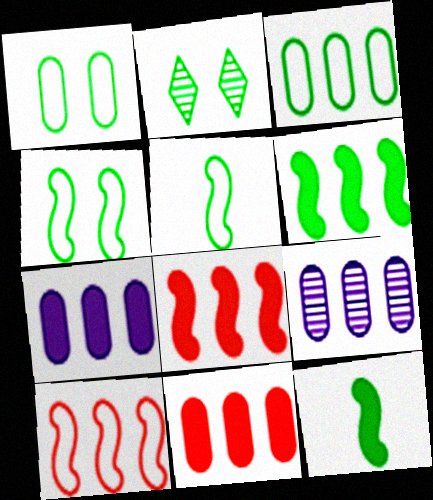[[2, 3, 12], 
[3, 9, 11]]